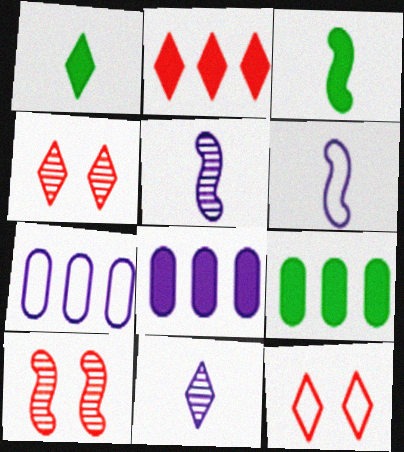[[1, 7, 10], 
[3, 4, 7], 
[4, 6, 9], 
[5, 9, 12]]